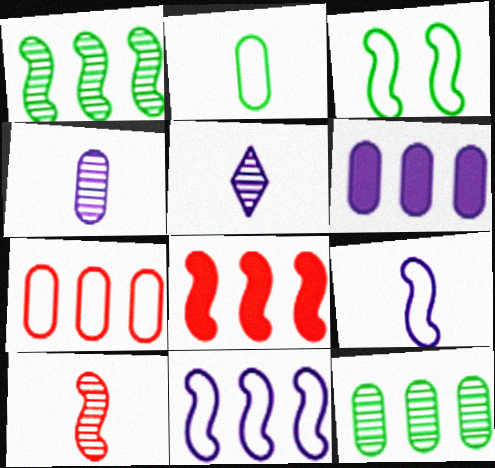[[1, 8, 11], 
[6, 7, 12]]